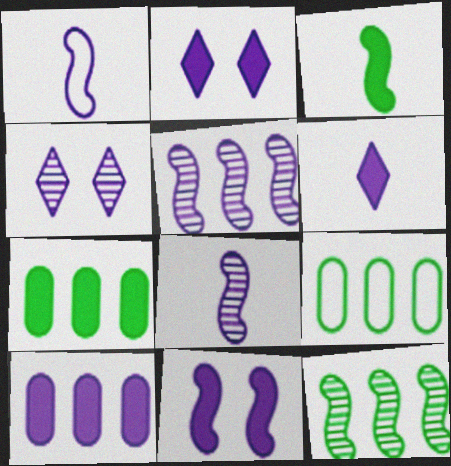[[1, 4, 10], 
[1, 5, 11], 
[6, 10, 11]]